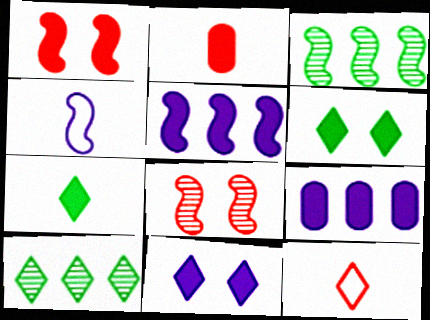[[1, 3, 4], 
[1, 7, 9], 
[2, 5, 6], 
[10, 11, 12]]